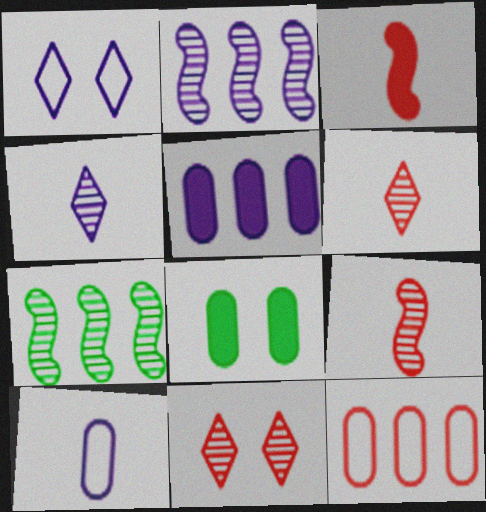[[3, 11, 12]]